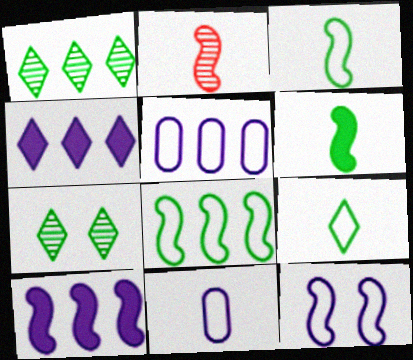[]